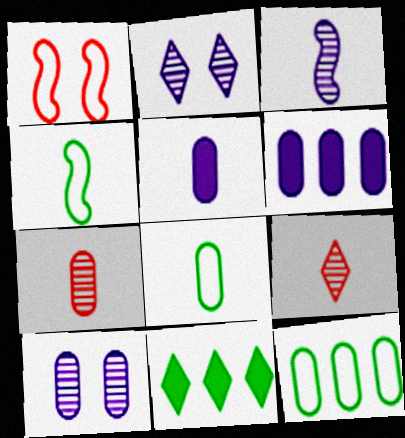[[4, 5, 9], 
[5, 7, 8]]